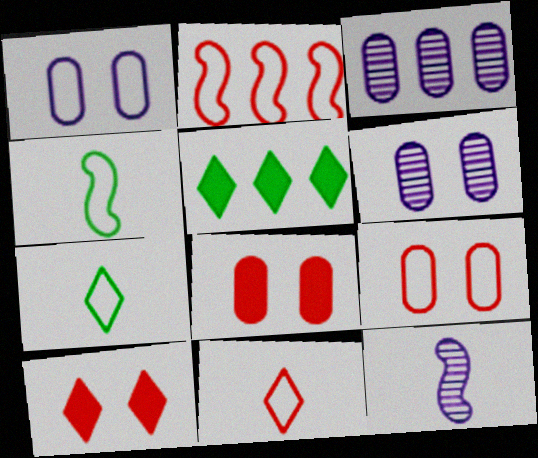[[1, 2, 7], 
[2, 3, 5], 
[2, 9, 11], 
[3, 4, 10], 
[5, 9, 12]]